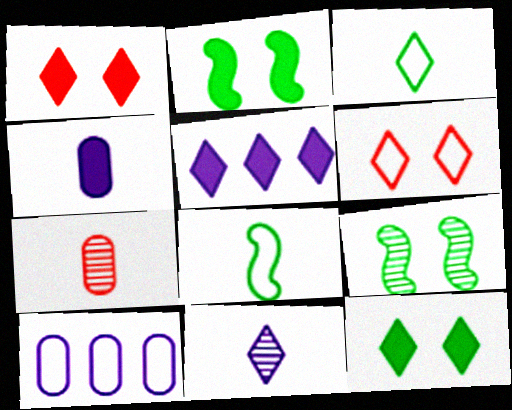[[6, 8, 10]]